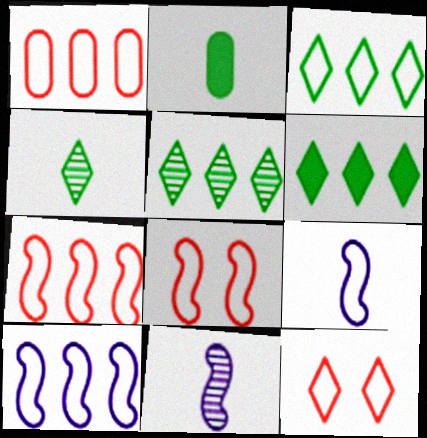[[1, 3, 10], 
[3, 5, 6]]